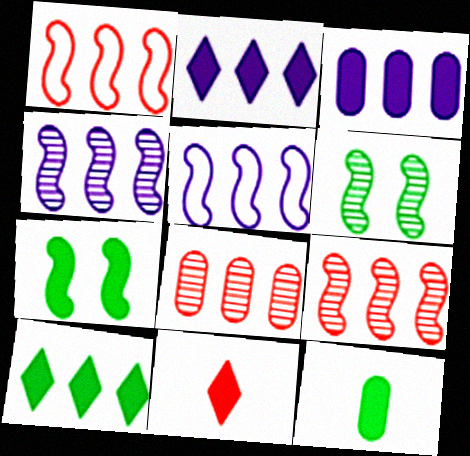[[3, 7, 11], 
[5, 8, 10], 
[7, 10, 12]]